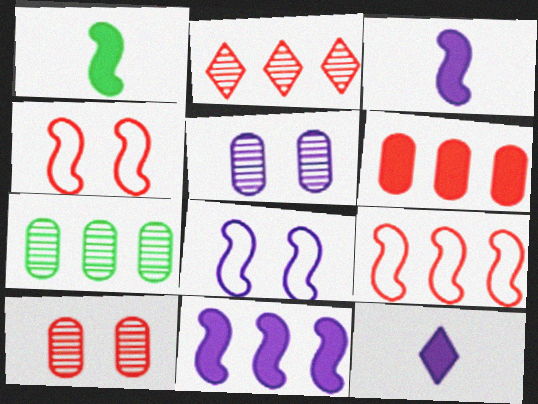[[2, 6, 9], 
[4, 7, 12]]